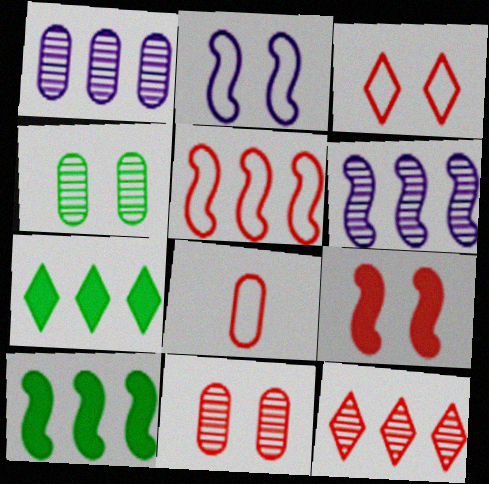[[1, 5, 7], 
[3, 5, 8], 
[3, 9, 11], 
[5, 6, 10], 
[8, 9, 12]]